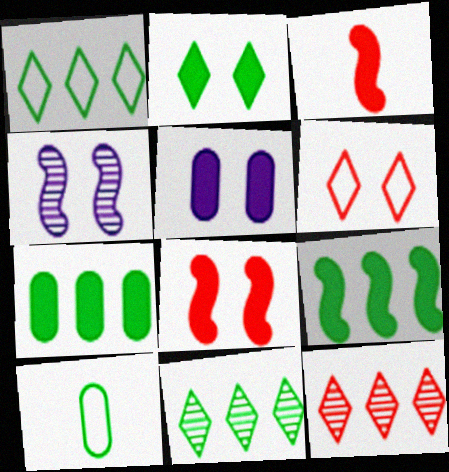[[2, 5, 8]]